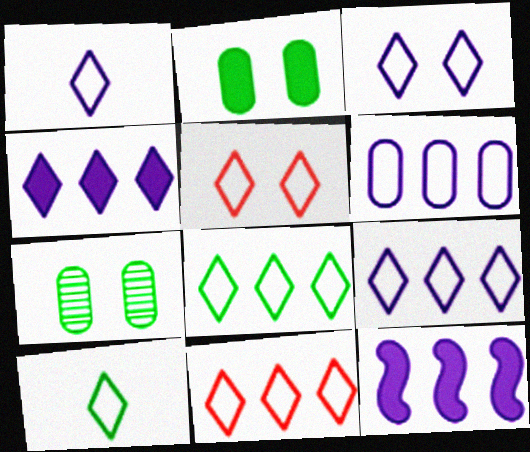[[1, 3, 9], 
[1, 5, 8], 
[3, 10, 11], 
[5, 9, 10], 
[8, 9, 11]]